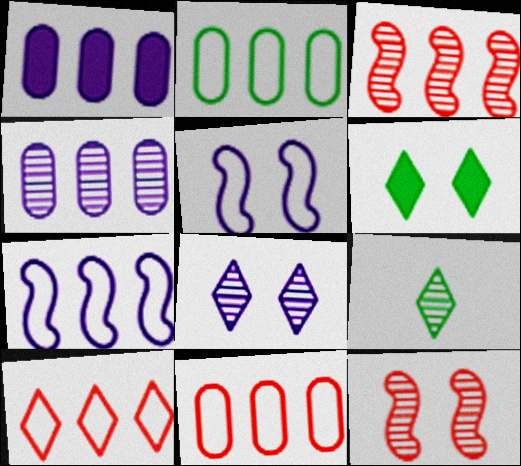[[2, 7, 10], 
[4, 9, 12]]